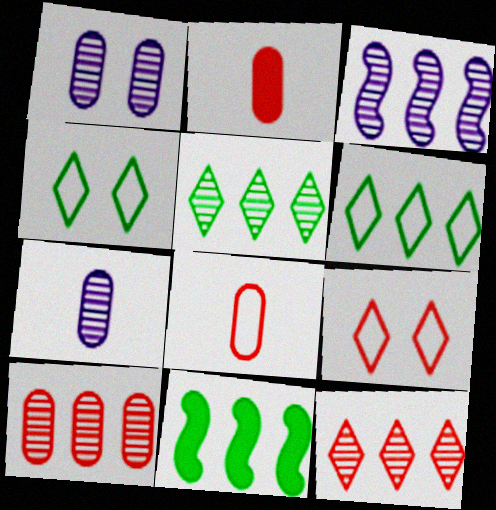[[2, 3, 4], 
[3, 5, 10], 
[7, 9, 11]]